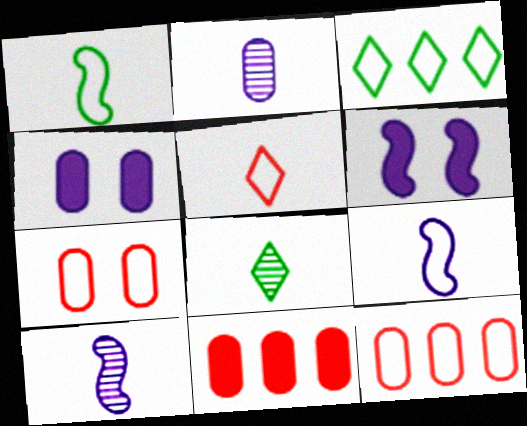[[3, 7, 9], 
[6, 8, 12]]